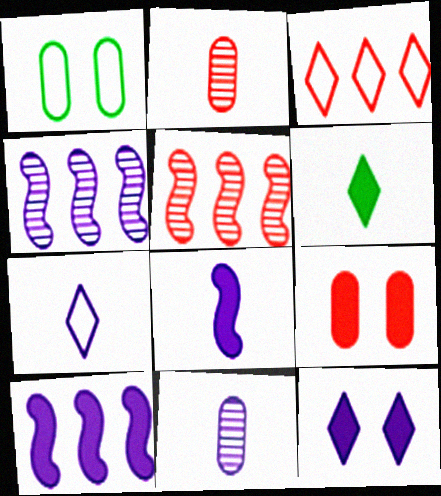[[6, 9, 10], 
[7, 8, 11]]